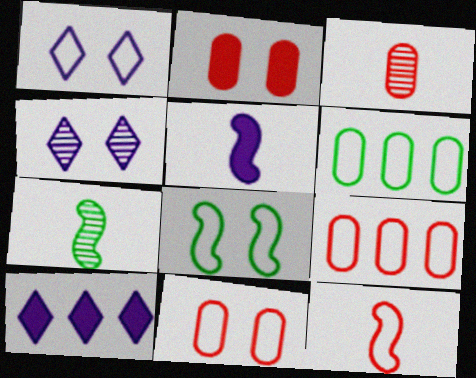[[1, 6, 12], 
[1, 8, 11], 
[2, 3, 9], 
[2, 4, 8], 
[3, 8, 10], 
[5, 7, 12], 
[7, 10, 11]]